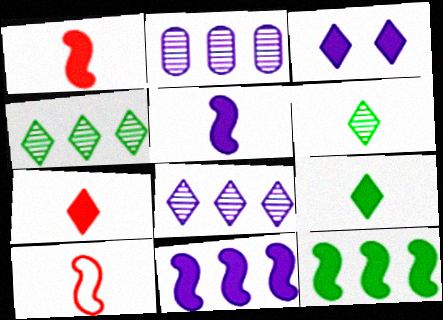[]